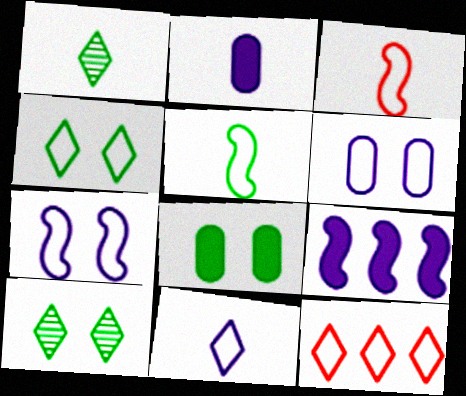[[1, 2, 3], 
[4, 11, 12], 
[5, 6, 12]]